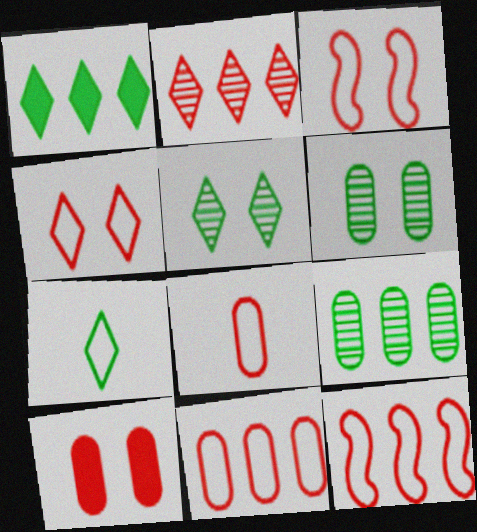[[1, 5, 7], 
[4, 8, 12]]